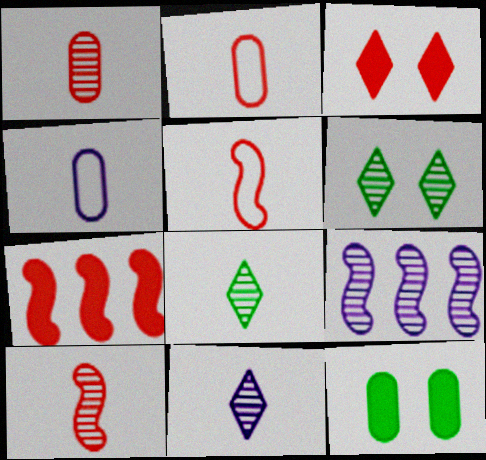[[1, 6, 9], 
[4, 6, 7]]